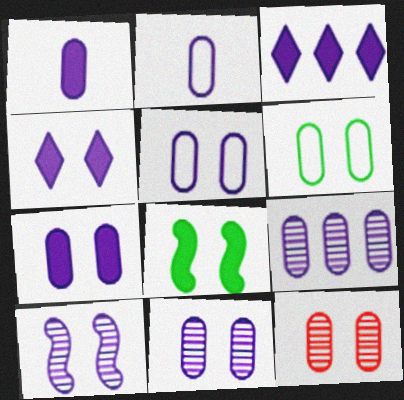[[1, 5, 9], 
[2, 3, 10], 
[2, 7, 9], 
[4, 5, 10], 
[5, 7, 11], 
[6, 7, 12]]